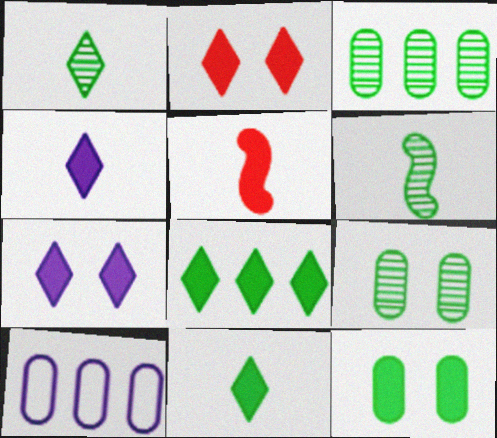[[2, 4, 8], 
[2, 6, 10]]